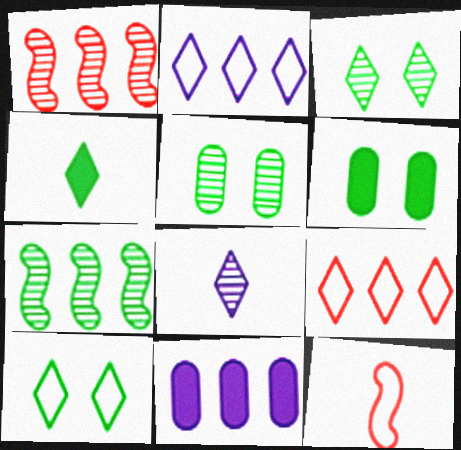[[1, 5, 8], 
[3, 11, 12], 
[7, 9, 11]]